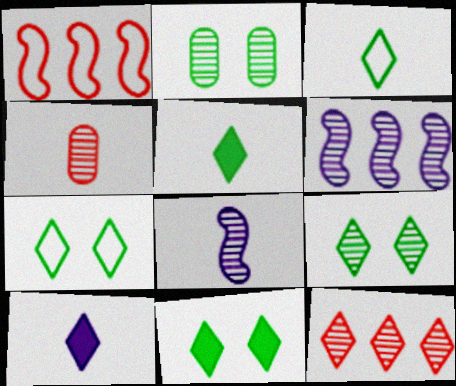[[1, 2, 10], 
[2, 8, 12], 
[4, 6, 9], 
[7, 9, 11], 
[7, 10, 12]]